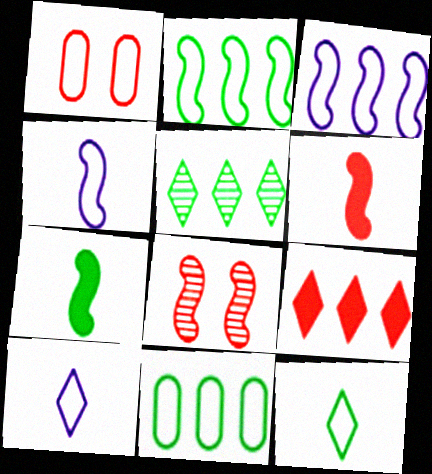[[1, 2, 10], 
[1, 3, 12], 
[3, 7, 8]]